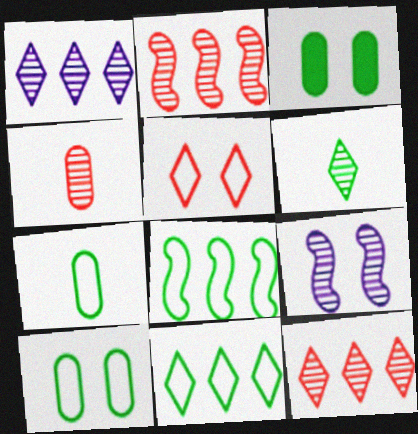[[3, 5, 9], 
[3, 6, 8]]